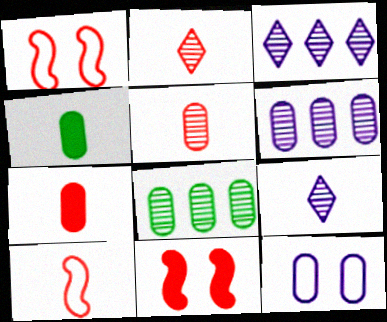[[1, 3, 4], 
[2, 7, 10], 
[4, 9, 10], 
[7, 8, 12]]